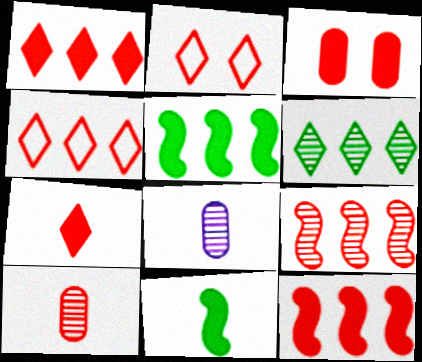[[2, 5, 8], 
[2, 10, 12], 
[3, 7, 12]]